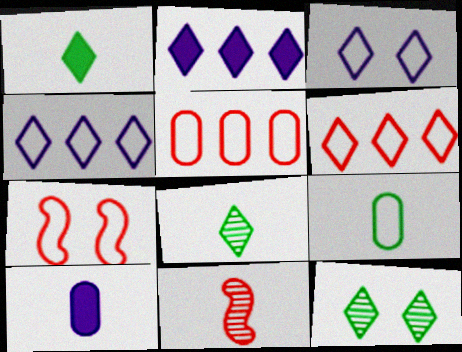[[4, 7, 9]]